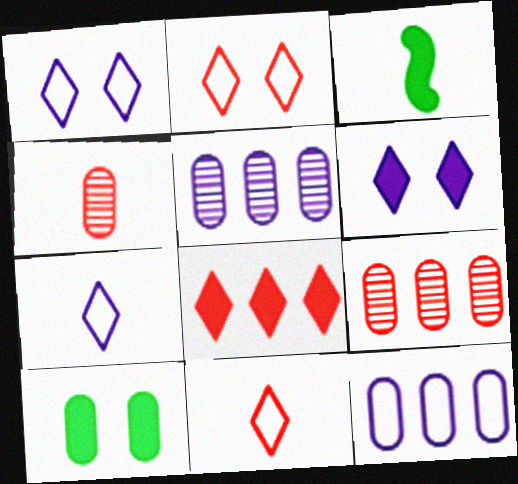[[1, 3, 9], 
[2, 3, 5], 
[3, 4, 7], 
[4, 10, 12]]